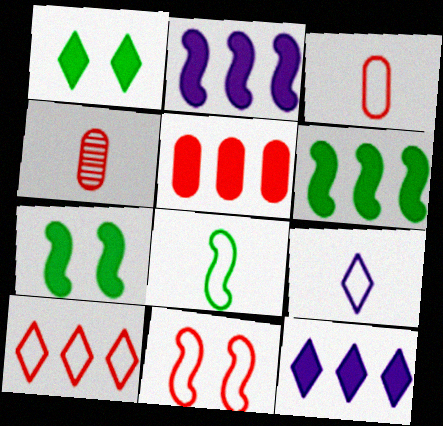[[3, 8, 9], 
[3, 10, 11], 
[5, 6, 12]]